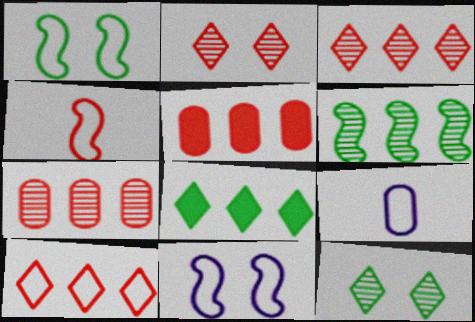[[1, 9, 10], 
[2, 4, 5]]